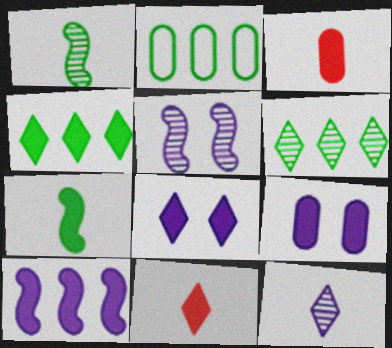[[2, 5, 11], 
[4, 8, 11]]